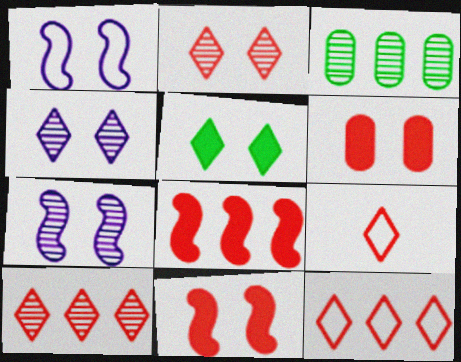[]